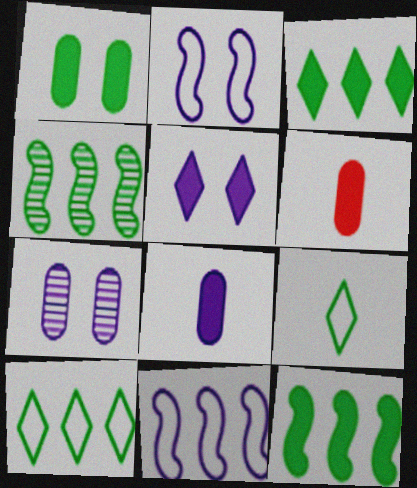[[1, 4, 9], 
[2, 5, 7], 
[5, 6, 12]]